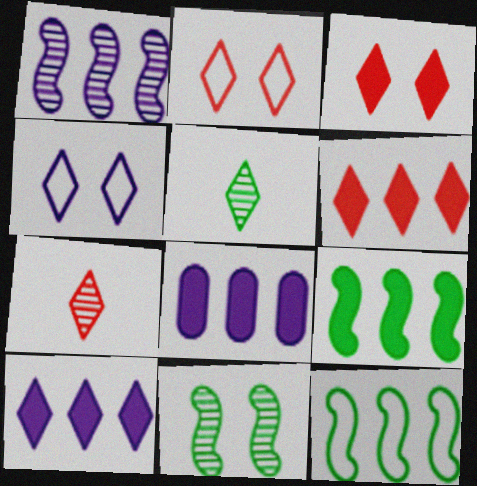[[2, 5, 10], 
[2, 6, 7], 
[4, 5, 6], 
[6, 8, 9]]